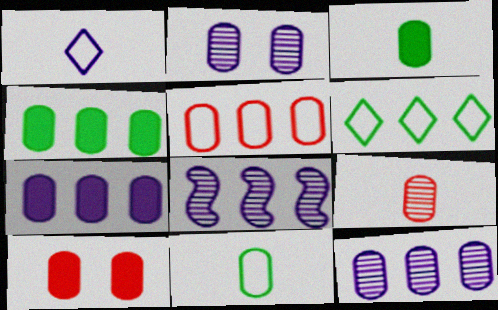[[2, 3, 5], 
[3, 7, 10], 
[4, 5, 12], 
[5, 9, 10], 
[10, 11, 12]]